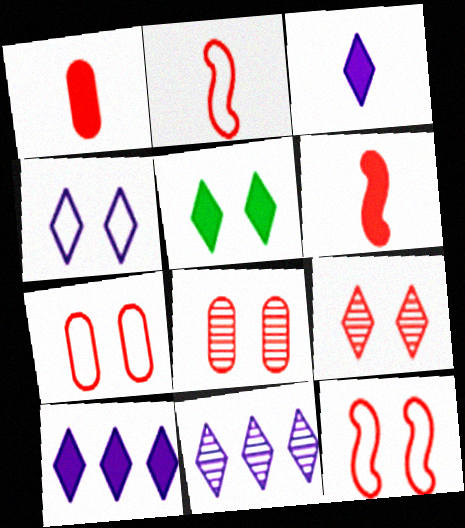[[3, 4, 11], 
[4, 5, 9]]